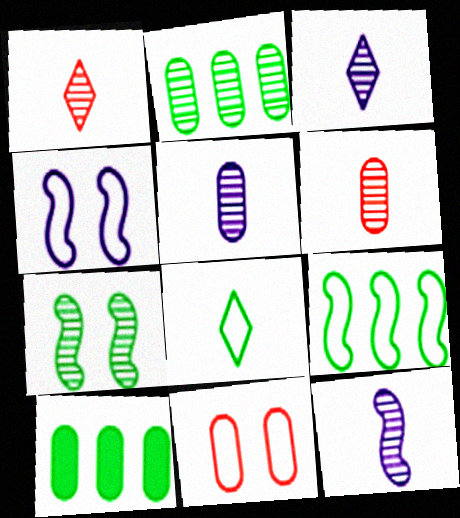[[1, 4, 10], 
[3, 5, 12], 
[5, 10, 11], 
[7, 8, 10]]